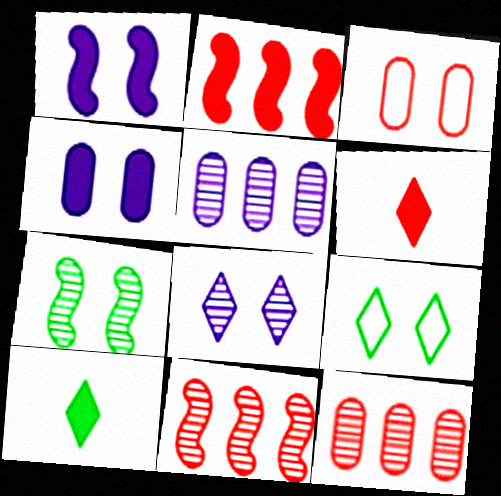[[2, 4, 10], 
[3, 6, 11]]